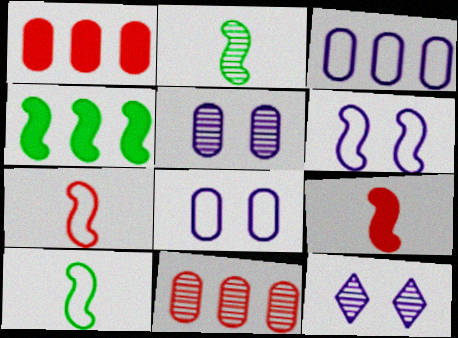[[1, 10, 12], 
[2, 11, 12]]